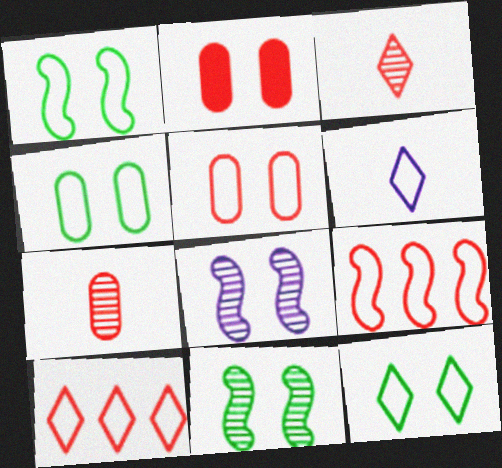[[1, 4, 12], 
[2, 3, 9], 
[2, 8, 12], 
[4, 6, 9], 
[6, 10, 12]]